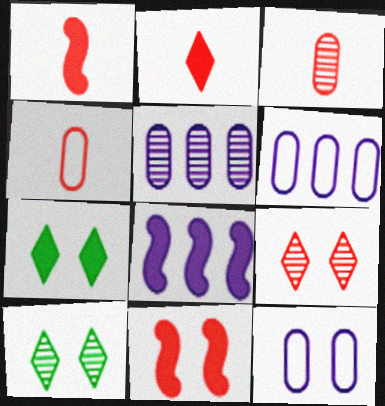[[1, 6, 10], 
[4, 8, 10], 
[10, 11, 12]]